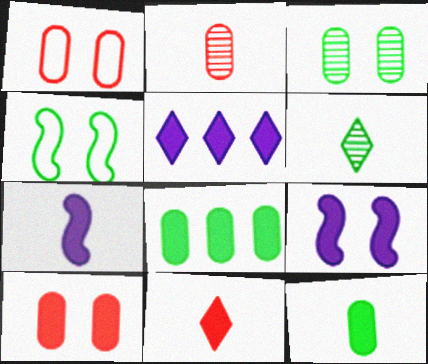[[2, 4, 5], 
[4, 6, 8], 
[7, 11, 12], 
[8, 9, 11]]